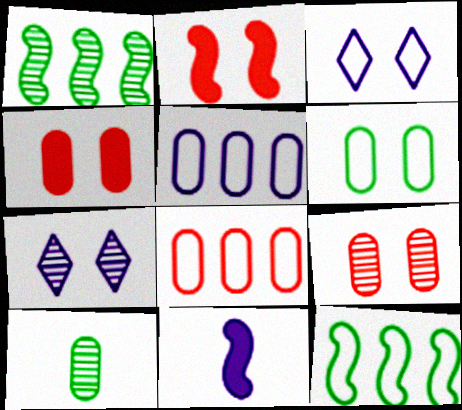[[2, 6, 7], 
[4, 5, 10], 
[5, 7, 11]]